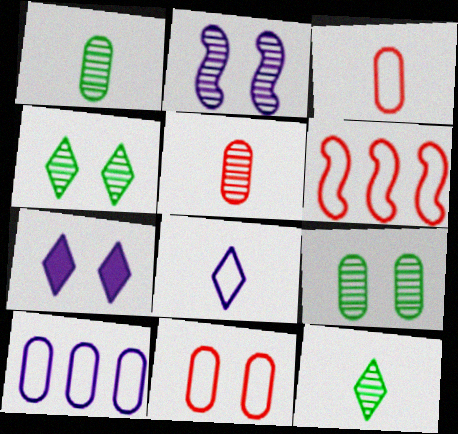[[1, 6, 7]]